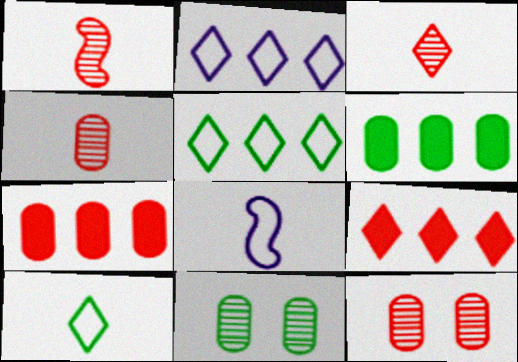[[1, 3, 4], 
[8, 9, 11]]